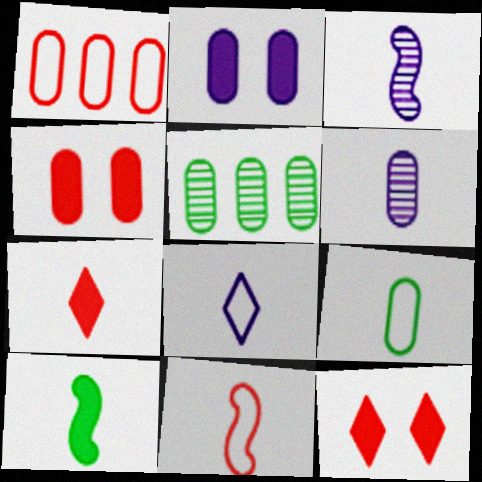[[3, 7, 9], 
[3, 10, 11], 
[8, 9, 11]]